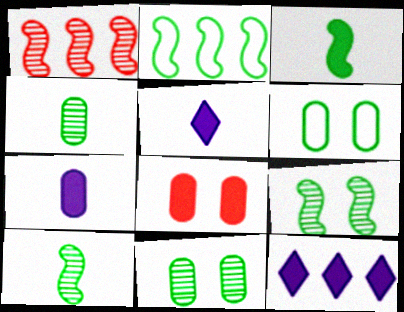[[1, 5, 6], 
[2, 3, 9], 
[3, 8, 12]]